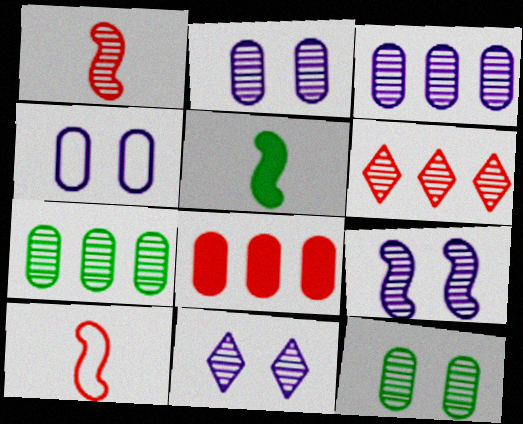[[1, 7, 11], 
[2, 9, 11], 
[4, 5, 6]]